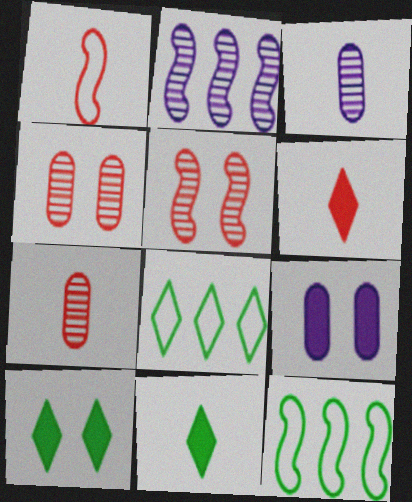[[1, 3, 11], 
[1, 6, 7]]